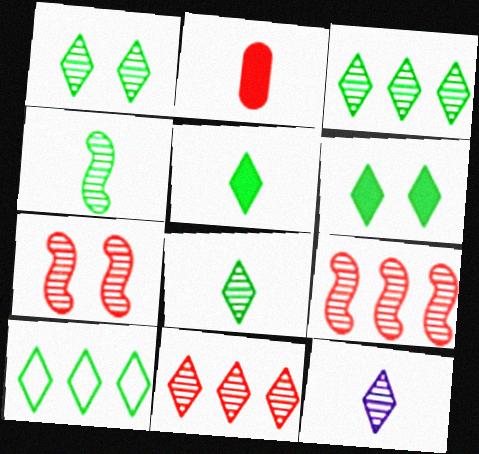[[1, 3, 8], 
[1, 5, 10], 
[1, 11, 12], 
[6, 8, 10]]